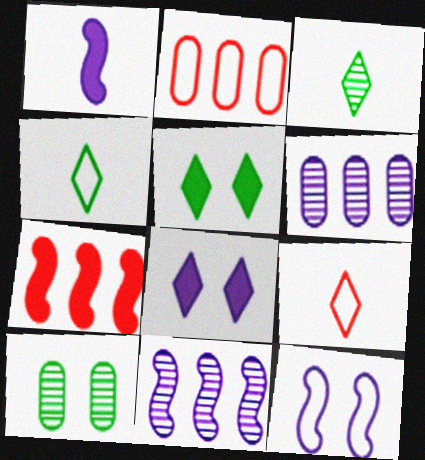[[1, 11, 12], 
[2, 4, 12]]